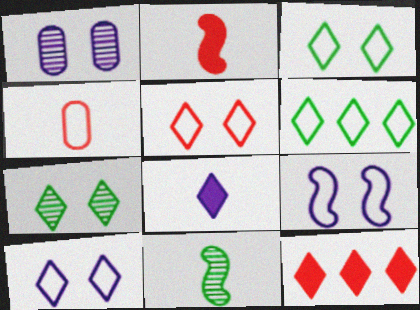[[1, 2, 6], 
[3, 5, 10], 
[4, 6, 9], 
[4, 8, 11]]